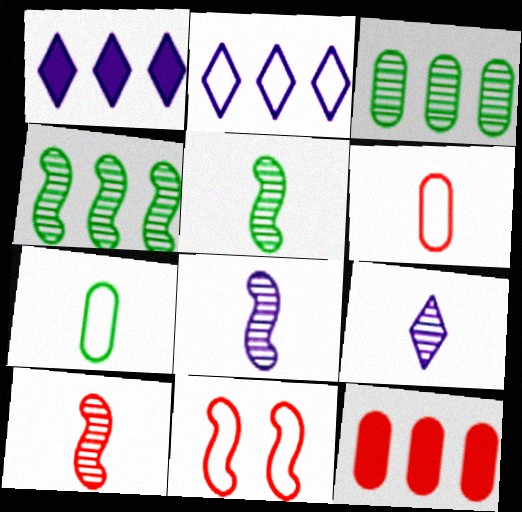[[2, 4, 12], 
[2, 7, 11], 
[5, 8, 10]]